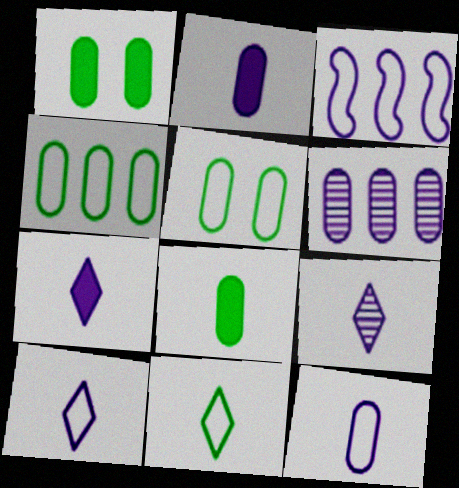[[7, 9, 10]]